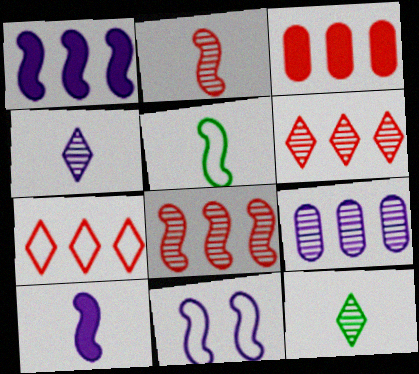[[2, 5, 10], 
[3, 7, 8], 
[3, 11, 12]]